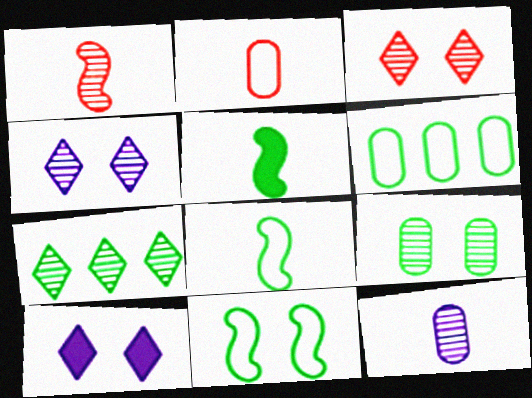[[1, 6, 10]]